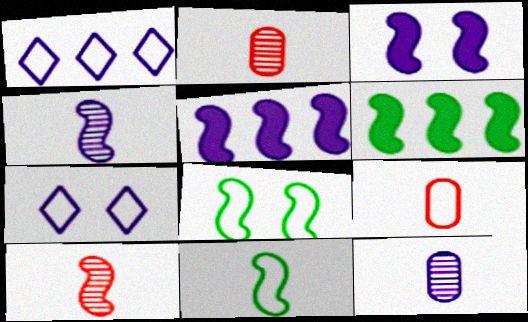[[1, 3, 12], 
[1, 8, 9], 
[2, 6, 7], 
[5, 7, 12], 
[5, 8, 10]]